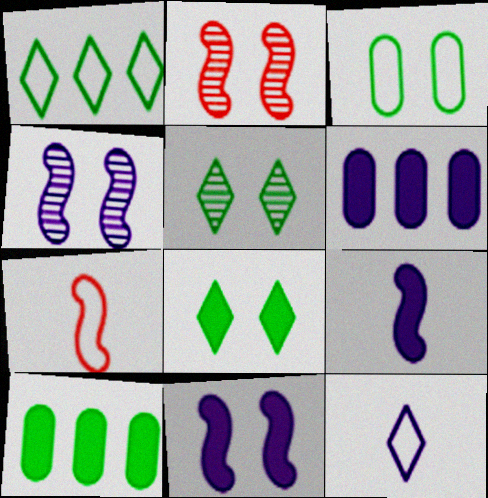[[2, 10, 12], 
[4, 6, 12], 
[5, 6, 7]]